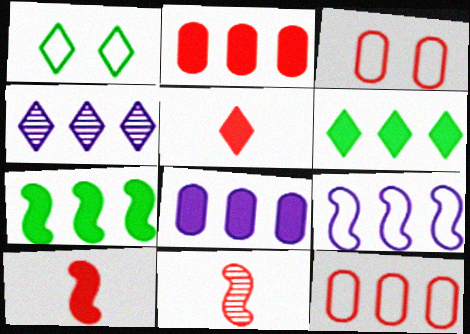[[1, 4, 5], 
[1, 8, 11], 
[4, 7, 12], 
[4, 8, 9]]